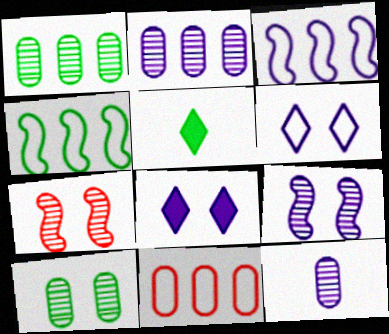[[3, 8, 12], 
[4, 5, 10], 
[5, 9, 11]]